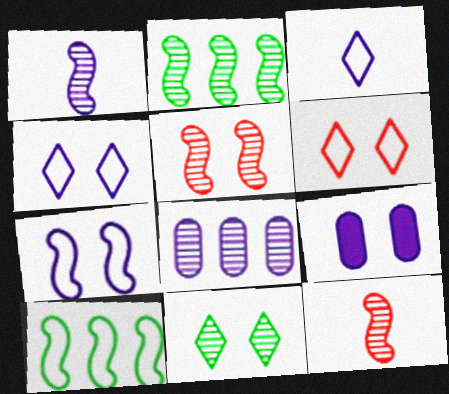[[1, 2, 5], 
[8, 11, 12]]